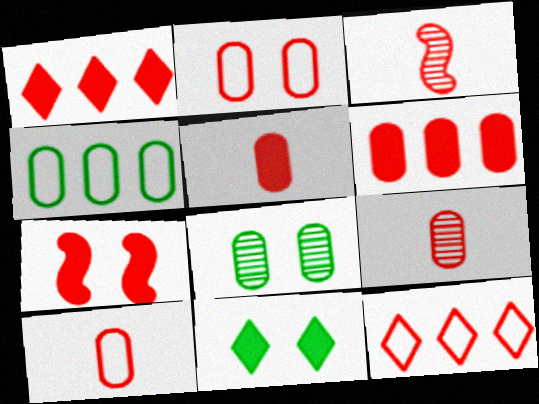[[1, 2, 3], 
[1, 5, 7], 
[2, 6, 9], 
[5, 9, 10], 
[7, 9, 12]]